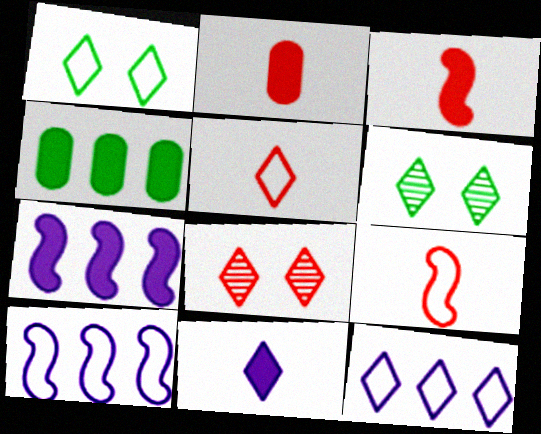[[1, 5, 12], 
[2, 6, 10]]